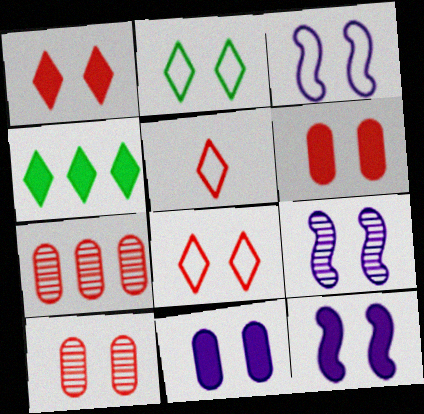[[2, 6, 9], 
[2, 10, 12], 
[3, 9, 12]]